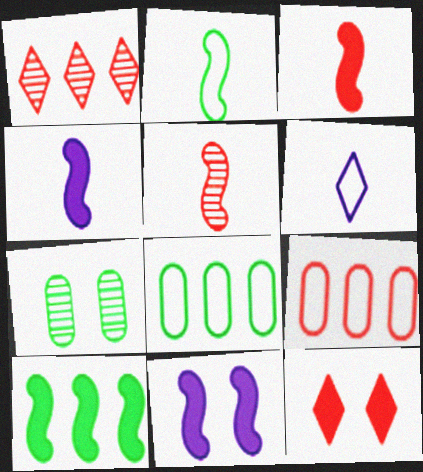[[2, 4, 5], 
[3, 10, 11], 
[5, 9, 12]]